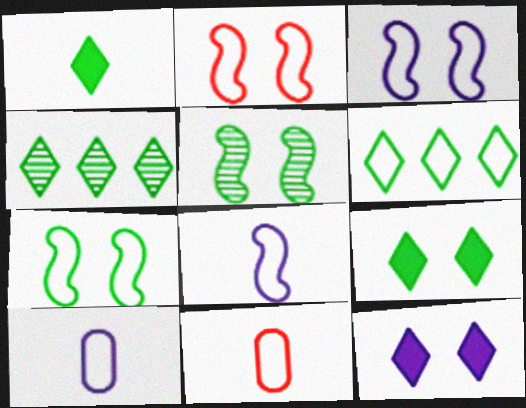[[2, 3, 7], 
[2, 6, 10], 
[3, 6, 11]]